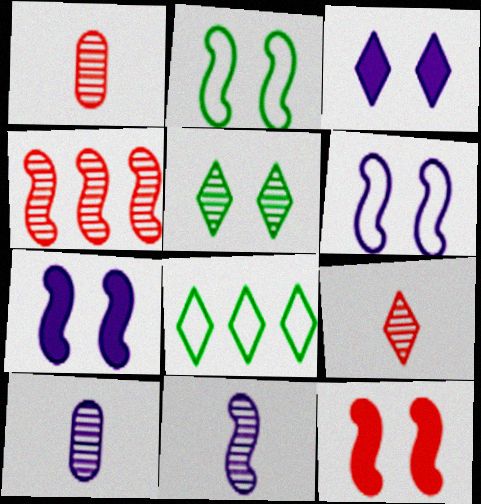[[1, 7, 8], 
[3, 8, 9], 
[4, 5, 10], 
[8, 10, 12]]